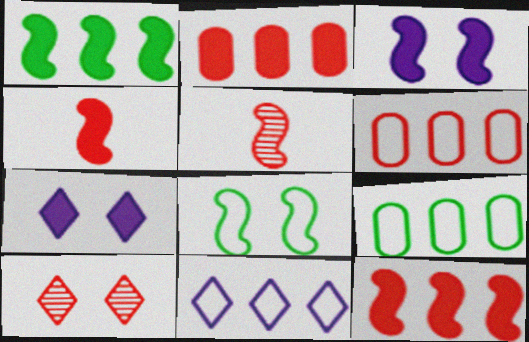[[1, 3, 4], 
[4, 6, 10], 
[5, 7, 9]]